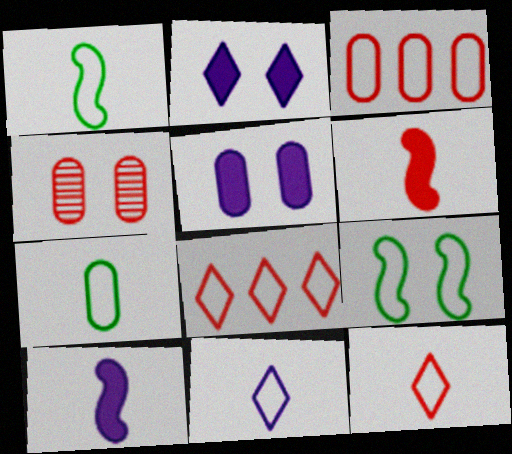[[2, 4, 9], 
[3, 9, 11], 
[4, 6, 8]]